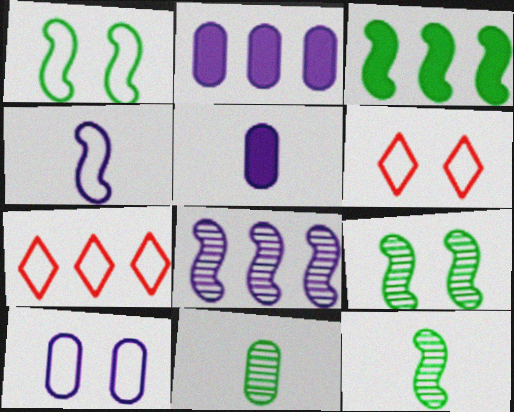[[1, 3, 12], 
[1, 6, 10], 
[2, 6, 12], 
[5, 7, 9]]